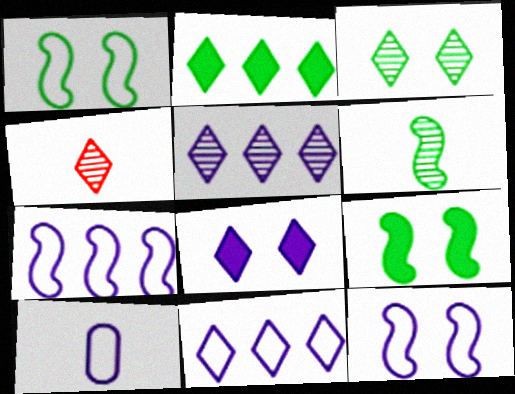[[3, 4, 5], 
[10, 11, 12]]